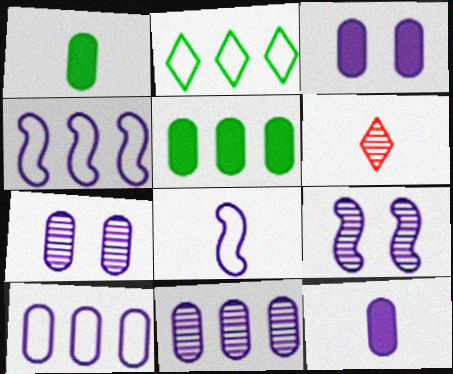[[1, 6, 8], 
[7, 10, 12]]